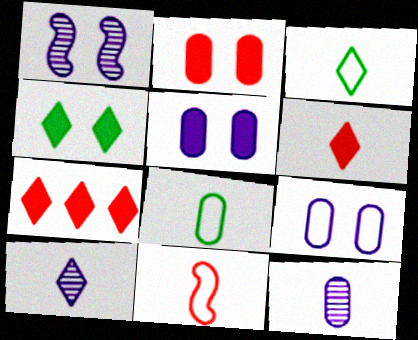[[1, 7, 8], 
[3, 6, 10]]